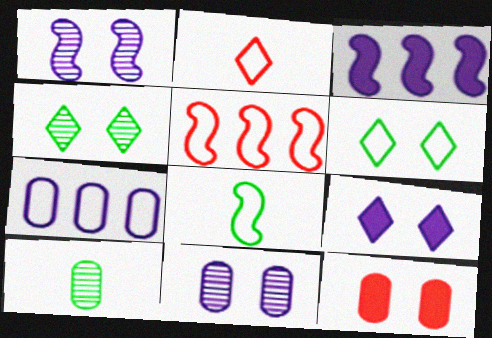[[1, 6, 12], 
[5, 9, 10], 
[7, 10, 12]]